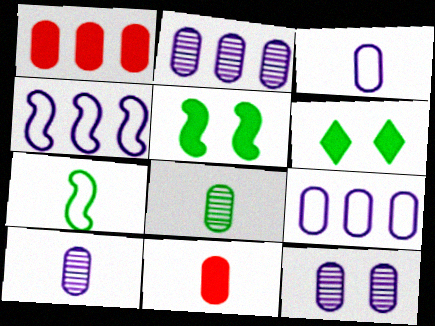[[2, 10, 12], 
[3, 8, 11]]